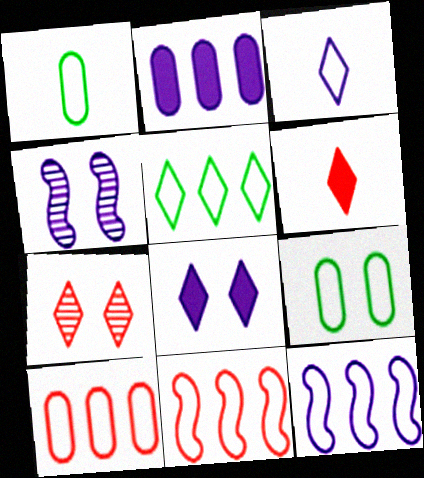[[2, 3, 4], 
[3, 9, 11], 
[5, 10, 12]]